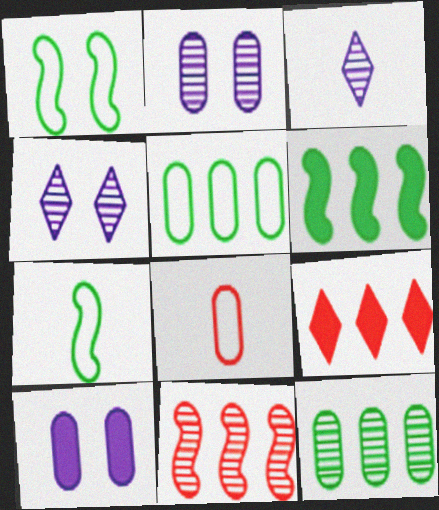[[2, 7, 9], 
[4, 6, 8], 
[8, 10, 12]]